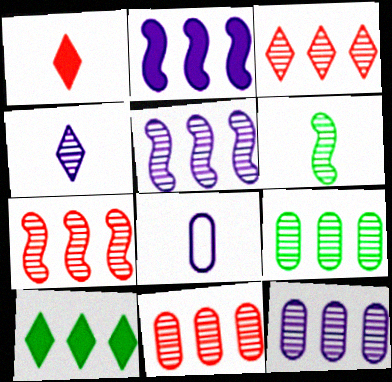[[1, 6, 8], 
[3, 5, 9], 
[3, 7, 11], 
[9, 11, 12]]